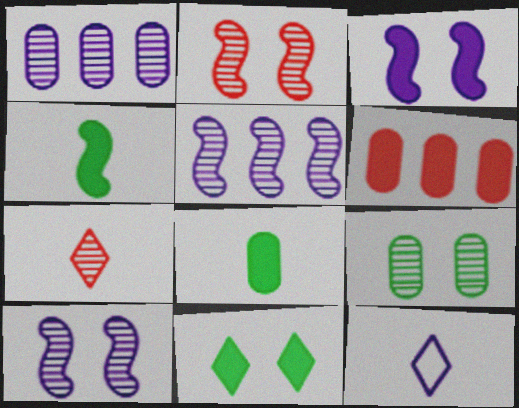[[1, 3, 12], 
[5, 7, 9]]